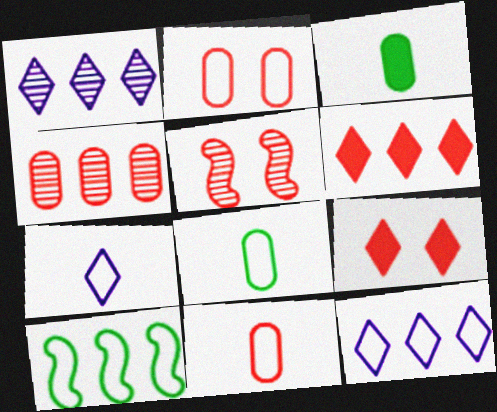[[2, 5, 9], 
[2, 7, 10], 
[3, 5, 12], 
[5, 6, 11]]